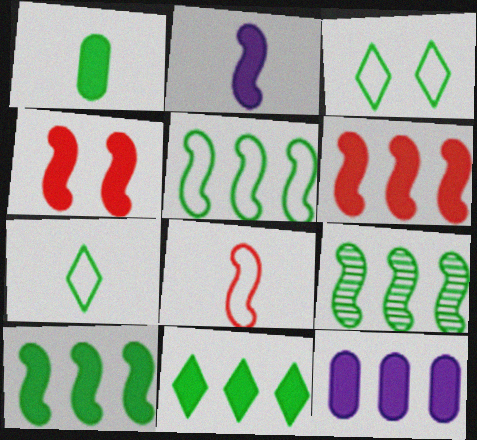[[1, 3, 9], 
[2, 4, 10], 
[5, 9, 10], 
[6, 11, 12]]